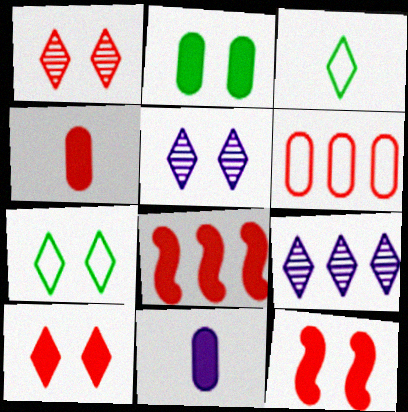[[3, 9, 10], 
[4, 8, 10], 
[5, 7, 10]]